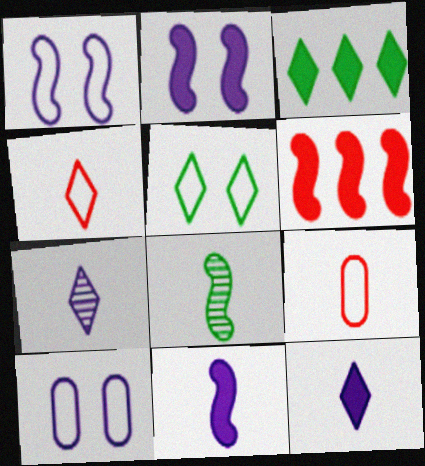[[1, 6, 8], 
[8, 9, 12]]